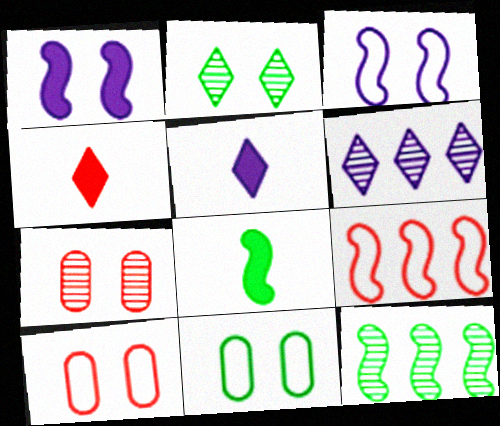[[1, 2, 10], 
[4, 7, 9], 
[5, 10, 12], 
[6, 8, 10]]